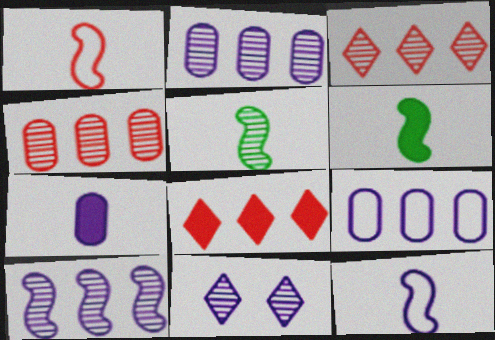[[4, 5, 11]]